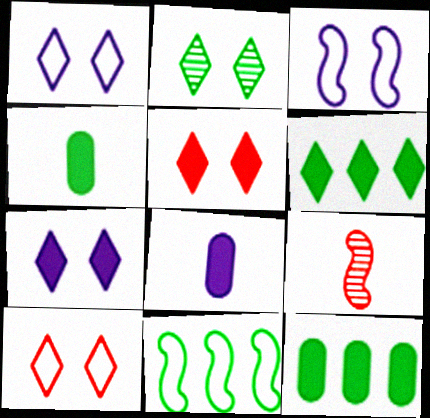[[1, 2, 5], 
[1, 9, 12], 
[2, 4, 11], 
[2, 7, 10]]